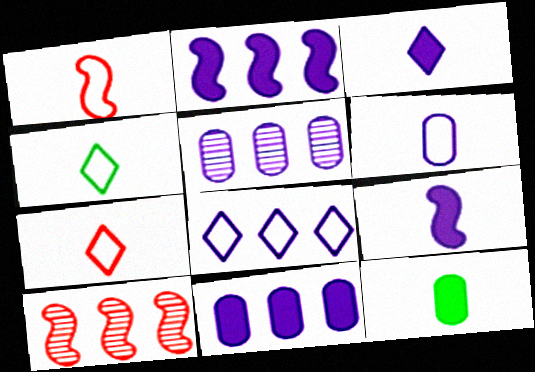[[1, 4, 6], 
[2, 5, 8]]